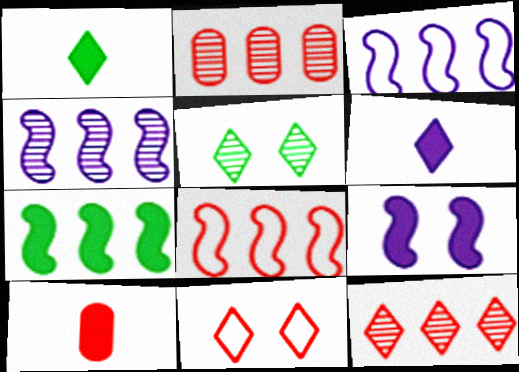[[3, 5, 10], 
[4, 7, 8]]